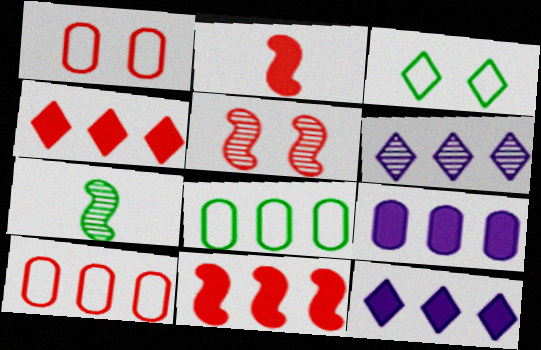[[1, 7, 12], 
[6, 8, 11]]